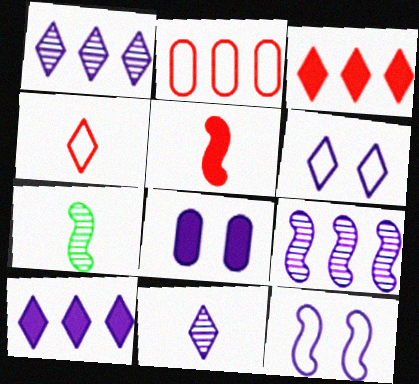[[6, 10, 11]]